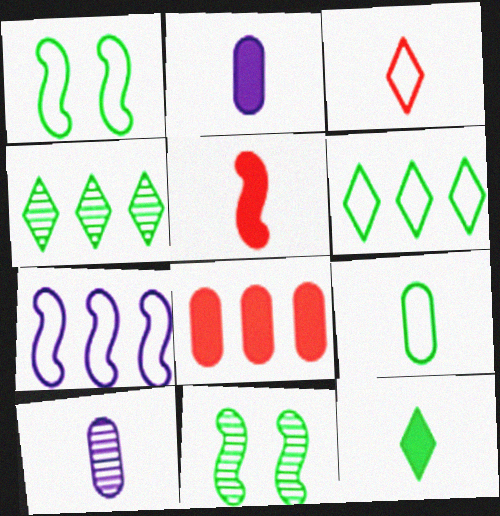[[1, 6, 9], 
[2, 5, 12], 
[4, 7, 8], 
[5, 7, 11]]